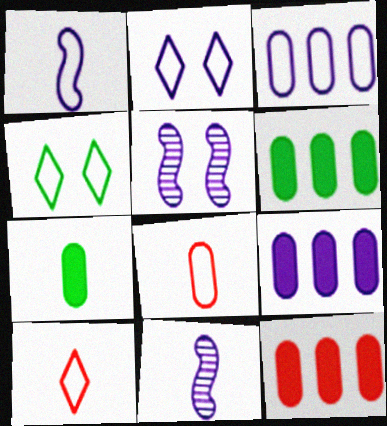[[1, 2, 3], 
[2, 9, 11], 
[4, 11, 12], 
[5, 6, 10], 
[6, 9, 12], 
[7, 10, 11]]